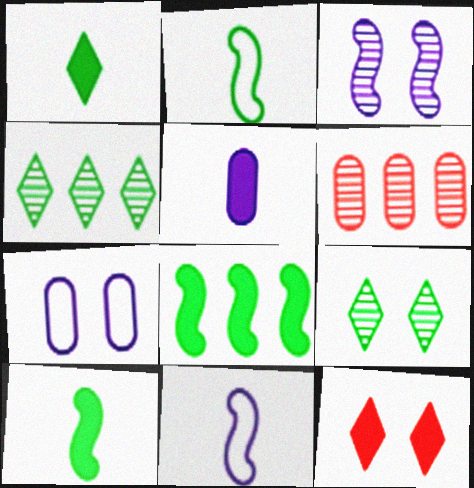[[5, 8, 12]]